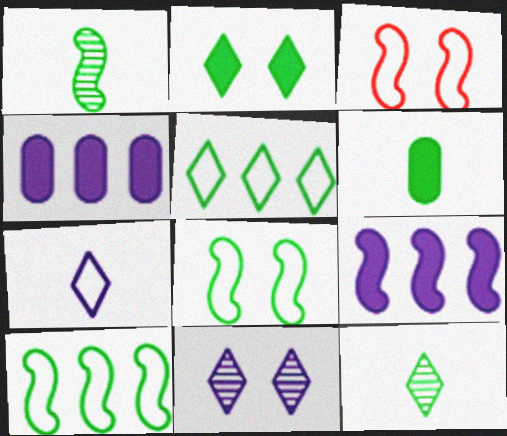[[1, 3, 9], 
[2, 5, 12], 
[3, 4, 12]]